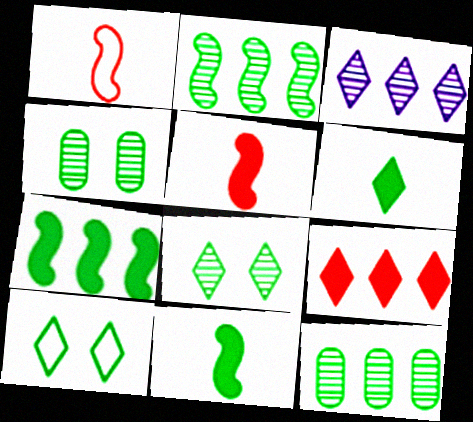[[10, 11, 12]]